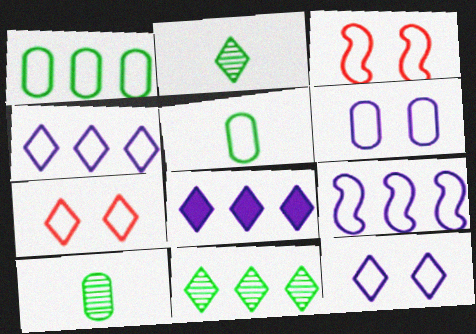[[2, 7, 8], 
[3, 4, 5], 
[3, 8, 10], 
[5, 7, 9]]